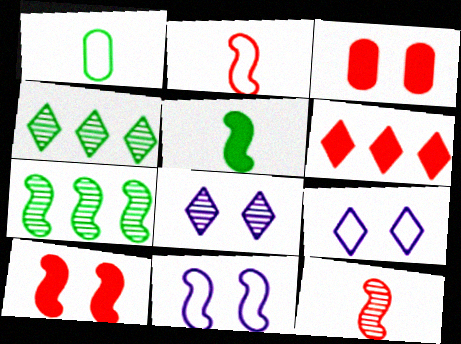[]